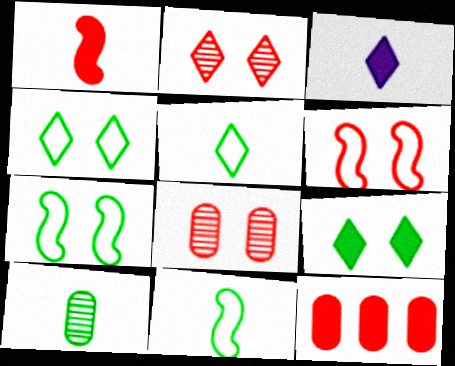[]